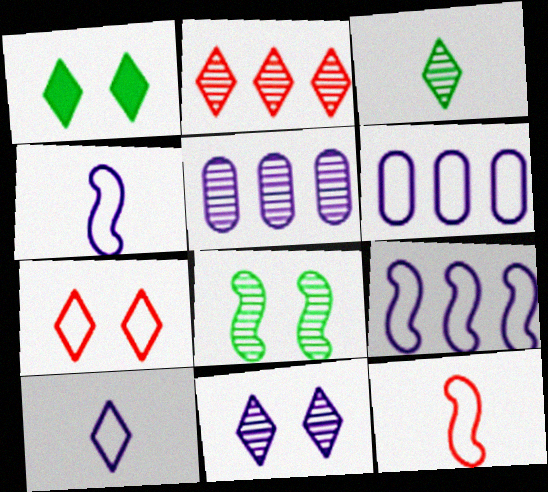[[1, 2, 10], 
[1, 5, 12], 
[1, 7, 11], 
[2, 3, 11]]